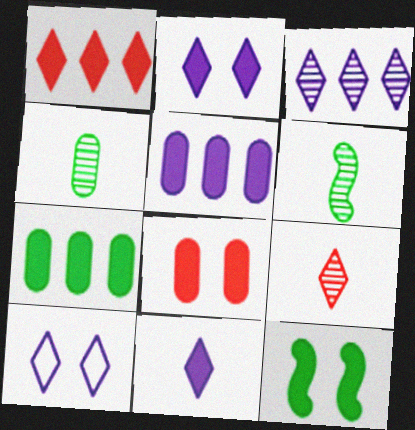[[2, 8, 12], 
[3, 10, 11]]